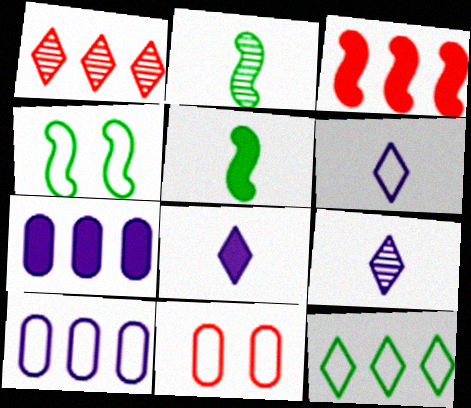[[6, 8, 9]]